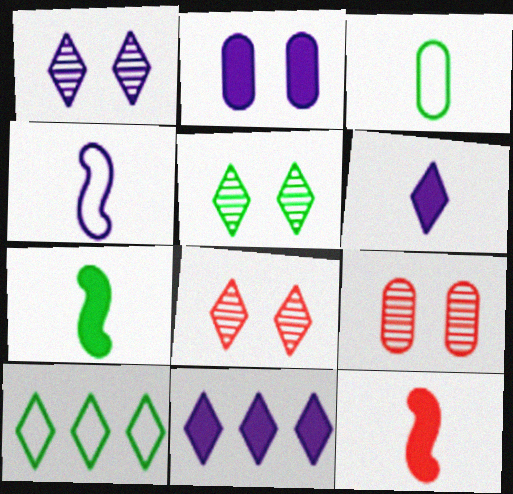[[1, 5, 8], 
[6, 8, 10]]